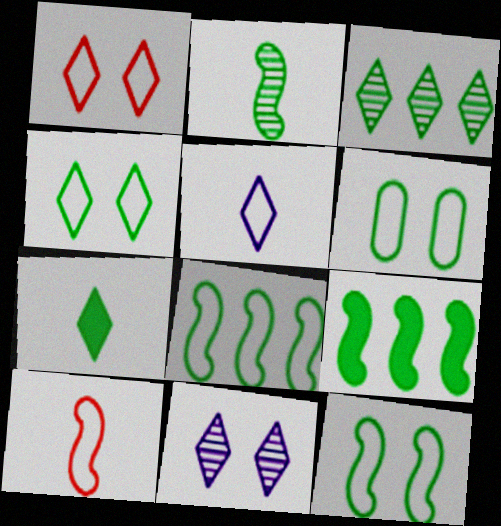[[2, 9, 12], 
[3, 4, 7], 
[4, 6, 12]]